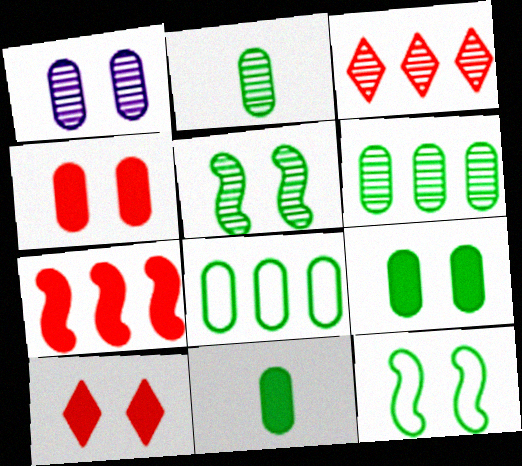[[1, 10, 12], 
[2, 8, 9]]